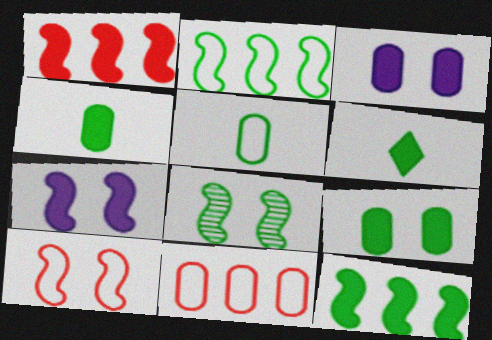[[1, 3, 6], 
[6, 9, 12], 
[7, 8, 10]]